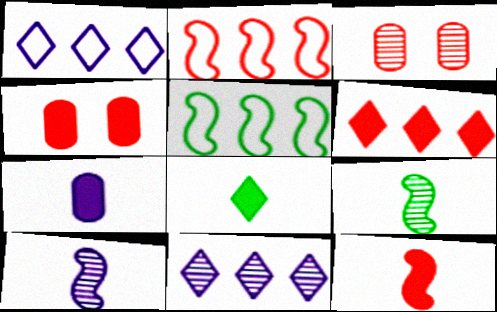[[1, 4, 9], 
[3, 9, 11], 
[4, 6, 12], 
[7, 8, 12]]